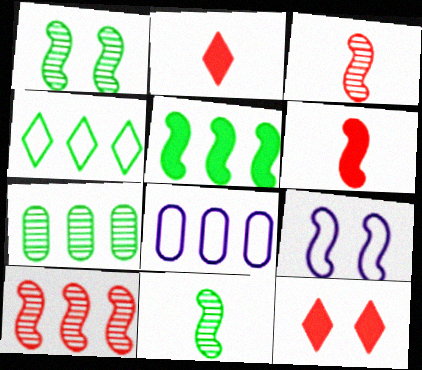[[1, 2, 8], 
[2, 7, 9], 
[3, 5, 9], 
[4, 5, 7], 
[8, 11, 12]]